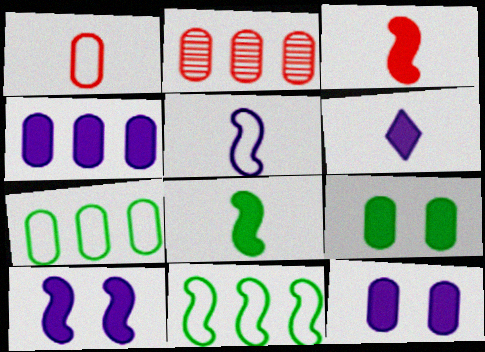[[2, 4, 7], 
[4, 6, 10]]